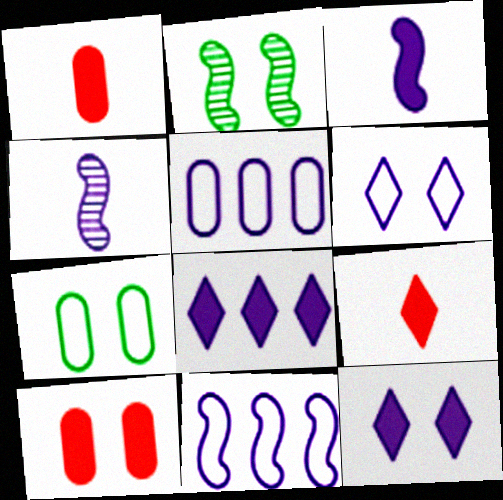[[2, 5, 9], 
[2, 6, 10], 
[4, 5, 12]]